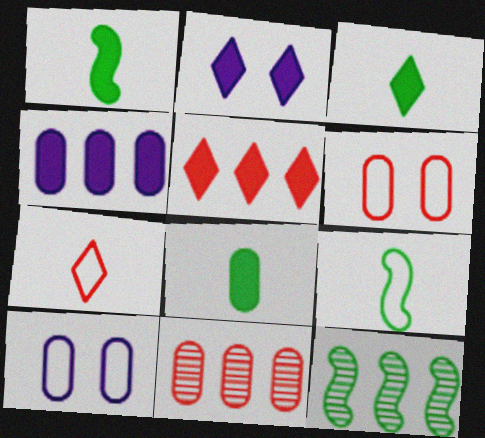[[1, 3, 8], 
[2, 3, 5], 
[2, 9, 11], 
[8, 10, 11]]